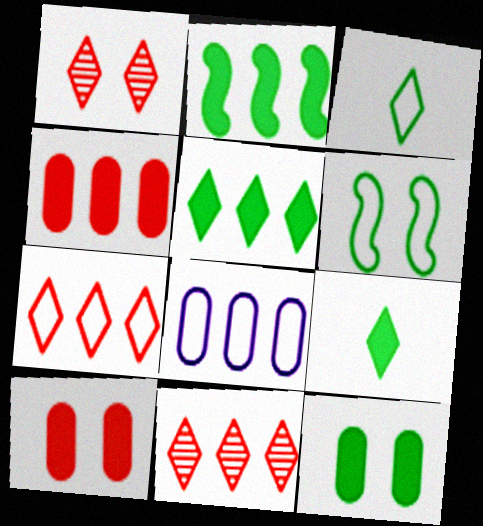[[2, 8, 11], 
[2, 9, 12]]